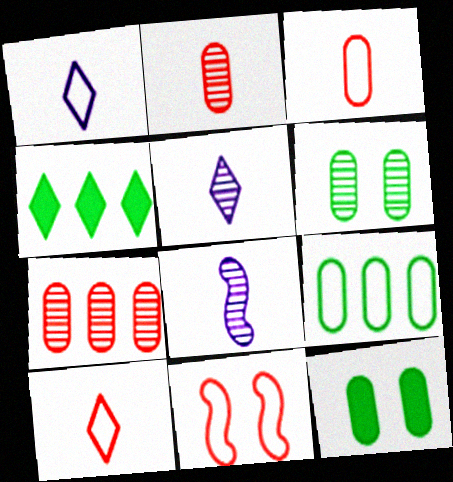[[1, 9, 11]]